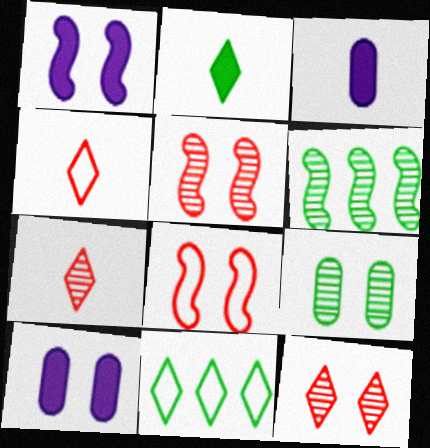[[3, 5, 11], 
[4, 6, 10]]